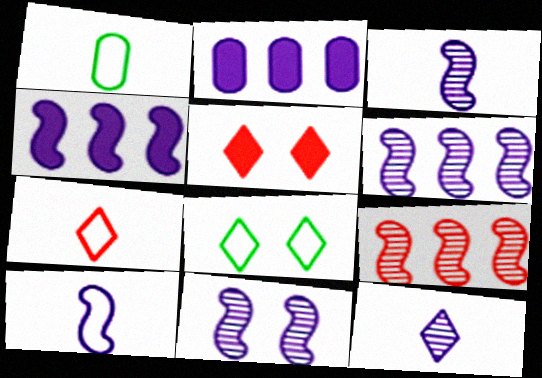[[1, 5, 6], 
[1, 7, 10], 
[3, 6, 11], 
[4, 10, 11]]